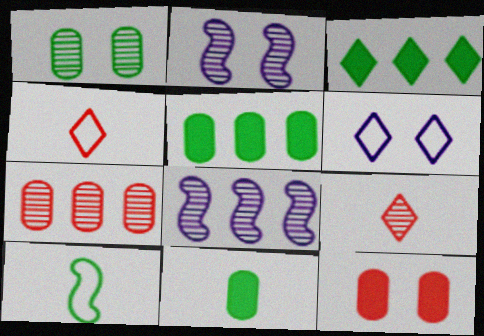[[1, 3, 10], 
[1, 8, 9], 
[2, 4, 5], 
[3, 6, 9]]